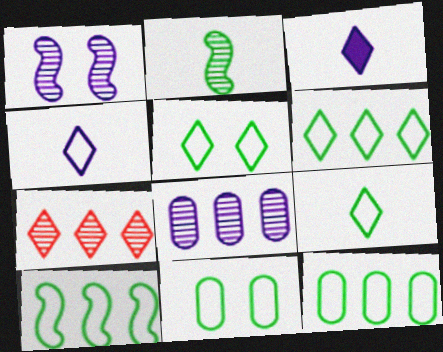[[3, 5, 7], 
[5, 6, 9], 
[6, 10, 12], 
[9, 10, 11]]